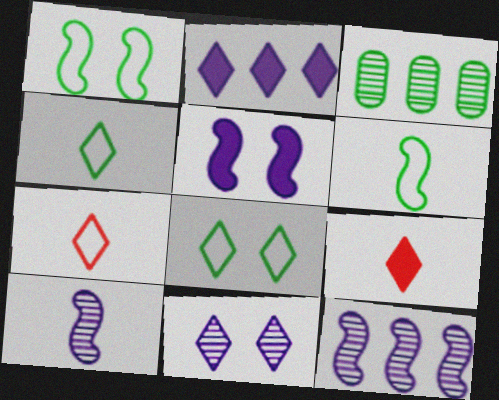[[3, 5, 7]]